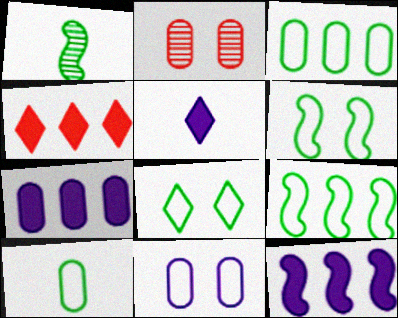[[1, 4, 11], 
[2, 5, 9], 
[2, 7, 10], 
[8, 9, 10]]